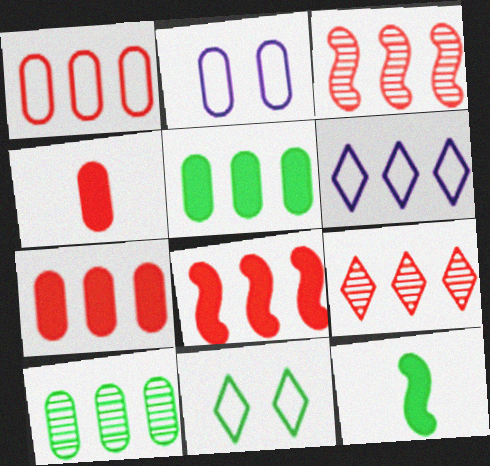[[1, 8, 9], 
[2, 4, 10], 
[2, 9, 12], 
[3, 5, 6], 
[6, 8, 10], 
[10, 11, 12]]